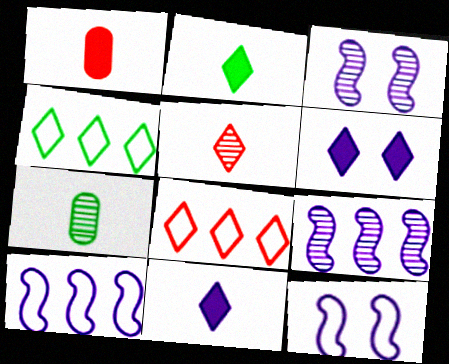[[1, 3, 4], 
[4, 5, 6]]